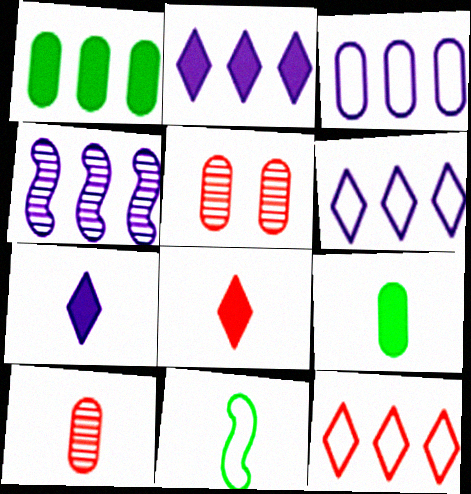[[1, 4, 12], 
[2, 3, 4], 
[2, 5, 11], 
[3, 5, 9], 
[7, 10, 11]]